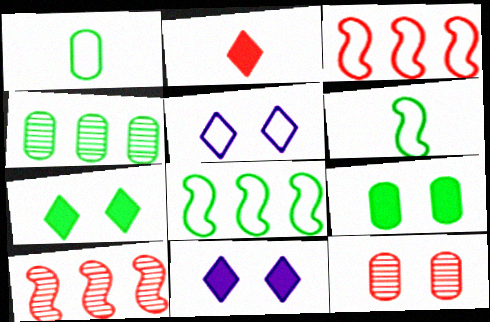[[1, 3, 5], 
[1, 4, 9], 
[1, 10, 11], 
[2, 3, 12], 
[4, 6, 7]]